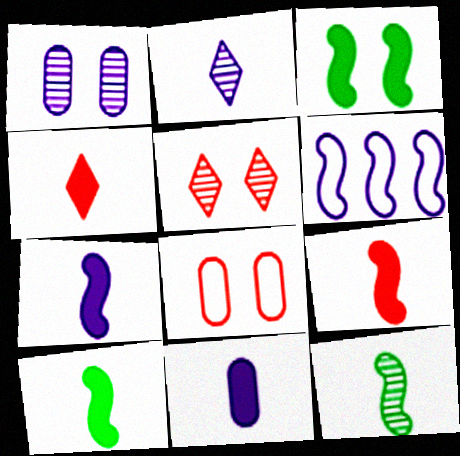[[4, 10, 11], 
[7, 9, 10]]